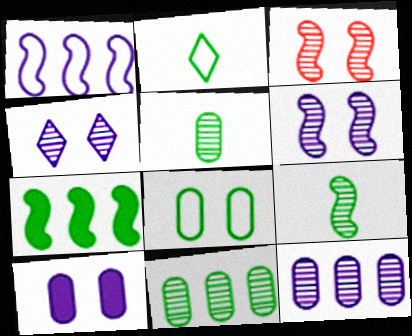[]